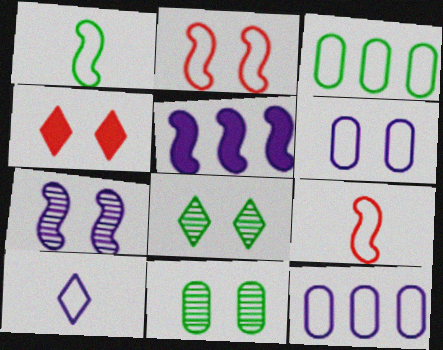[[2, 3, 10]]